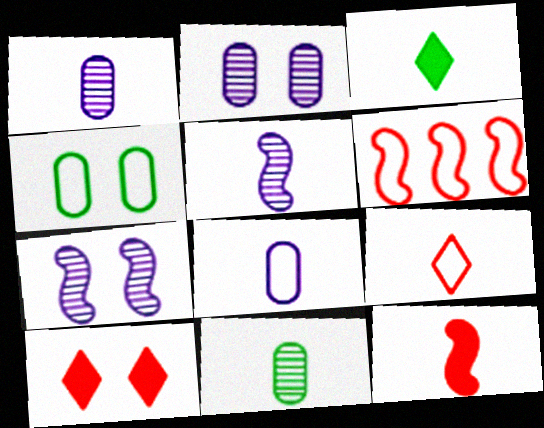[[2, 3, 6], 
[4, 7, 10]]